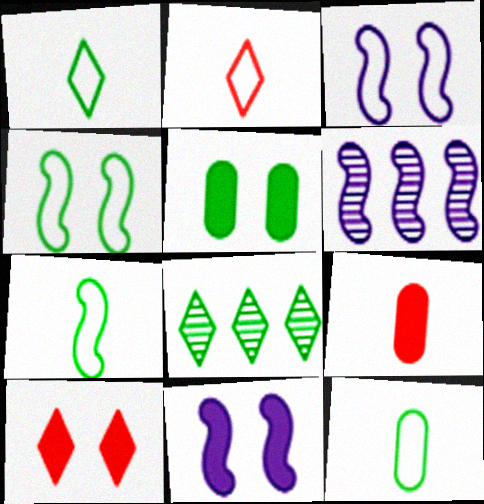[[1, 7, 12], 
[2, 5, 6], 
[3, 8, 9], 
[5, 7, 8], 
[5, 10, 11], 
[6, 10, 12]]